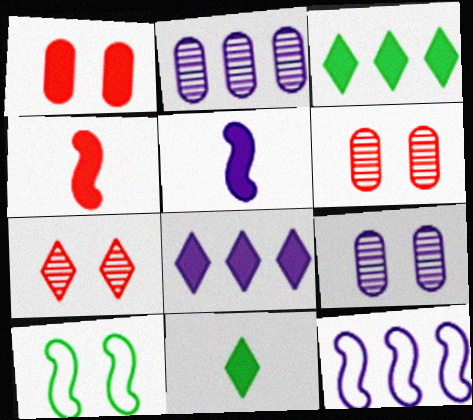[[1, 3, 5], 
[2, 8, 12], 
[6, 11, 12]]